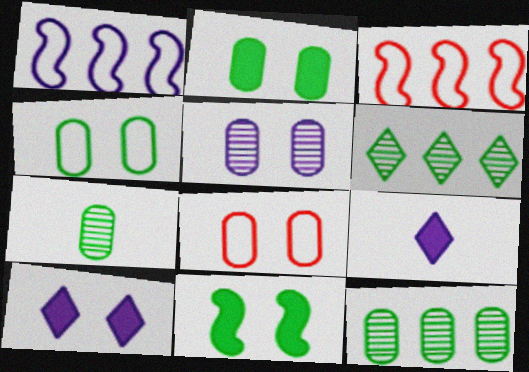[[1, 5, 9], 
[2, 5, 8], 
[3, 7, 10]]